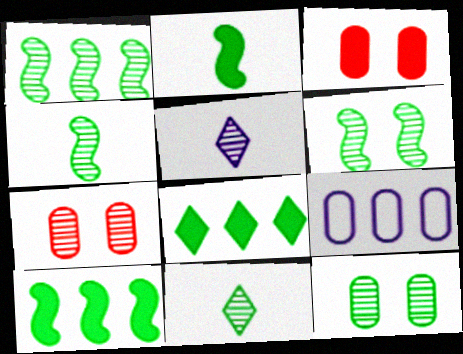[[1, 4, 6], 
[1, 5, 7], 
[1, 11, 12]]